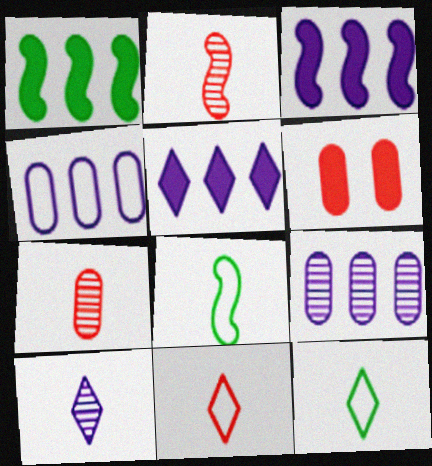[]